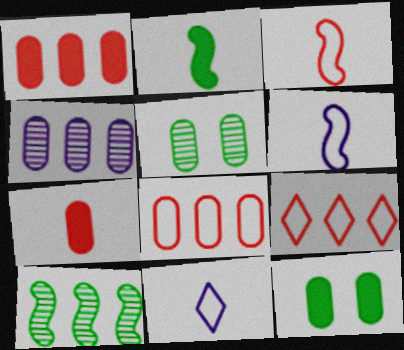[]